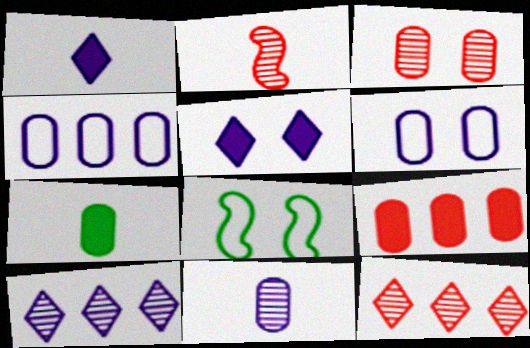[[2, 3, 12], 
[3, 4, 7], 
[3, 5, 8]]